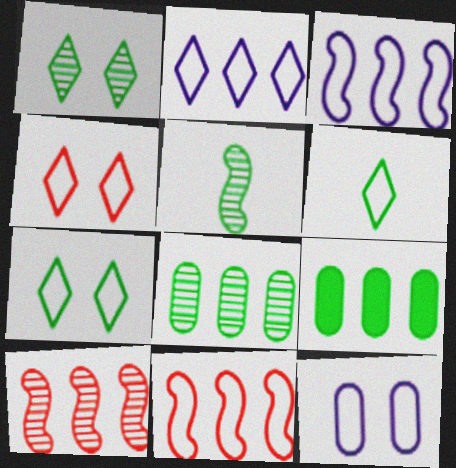[[1, 5, 8], 
[2, 4, 6], 
[2, 9, 10], 
[5, 7, 9], 
[6, 11, 12]]